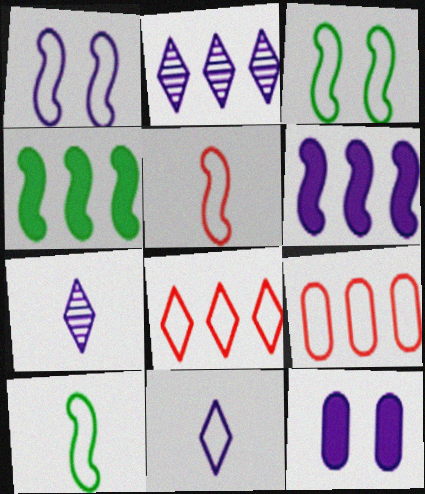[[2, 4, 9], 
[3, 9, 11]]